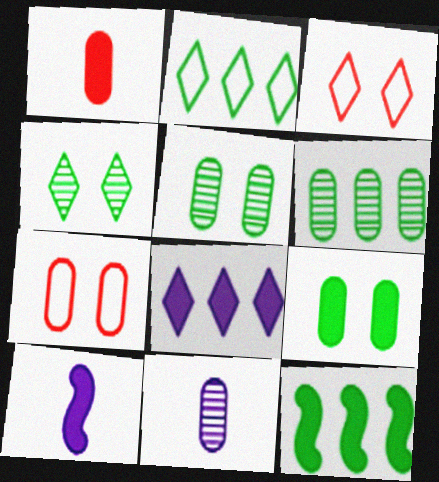[[2, 6, 12], 
[3, 6, 10], 
[3, 11, 12]]